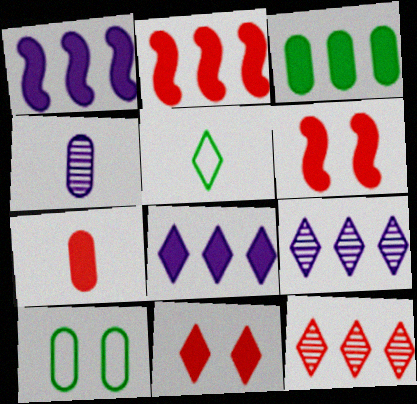[[2, 3, 8], 
[2, 7, 11], 
[5, 9, 11]]